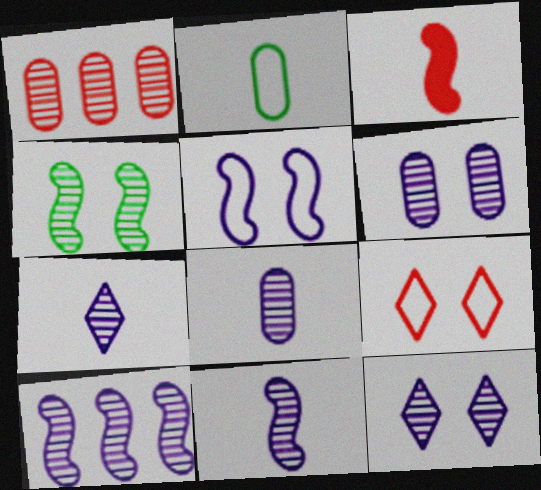[[1, 3, 9], 
[1, 4, 7], 
[2, 3, 7], 
[6, 7, 10], 
[7, 8, 11], 
[8, 10, 12]]